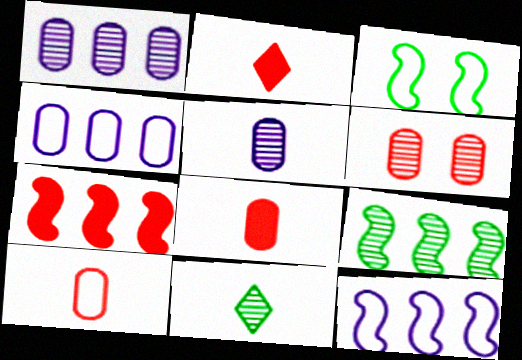[[1, 2, 3], 
[7, 9, 12]]